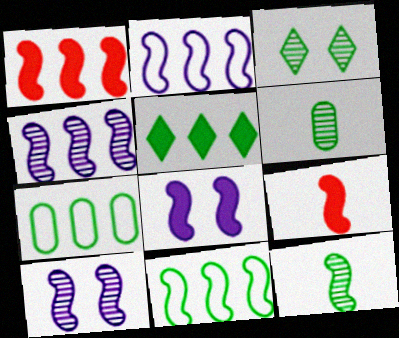[[1, 4, 11], 
[9, 10, 11]]